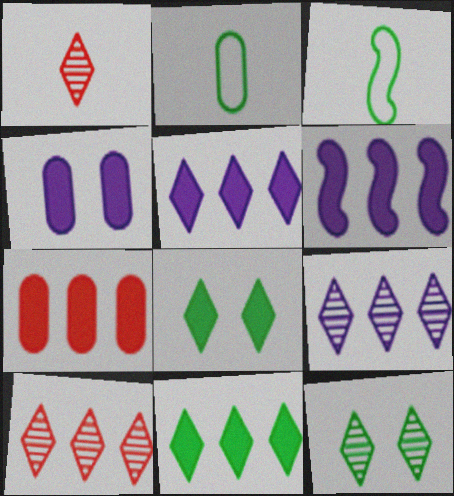[[1, 9, 12], 
[3, 4, 10], 
[6, 7, 11]]